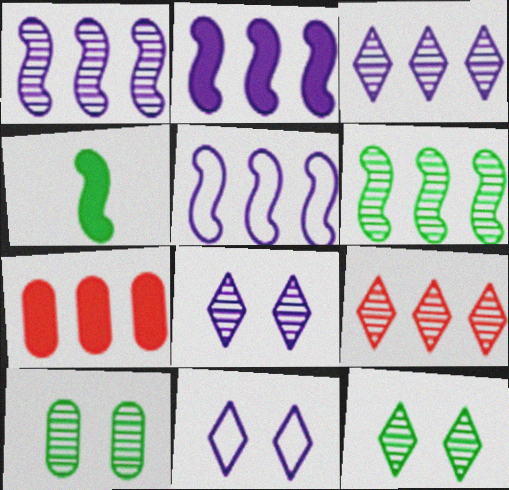[[1, 2, 5]]